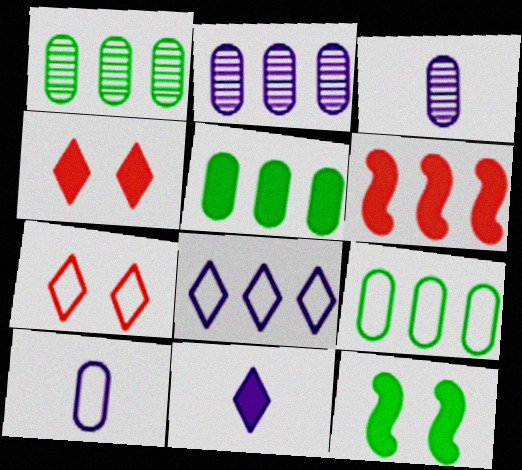[[1, 5, 9], 
[1, 6, 8]]